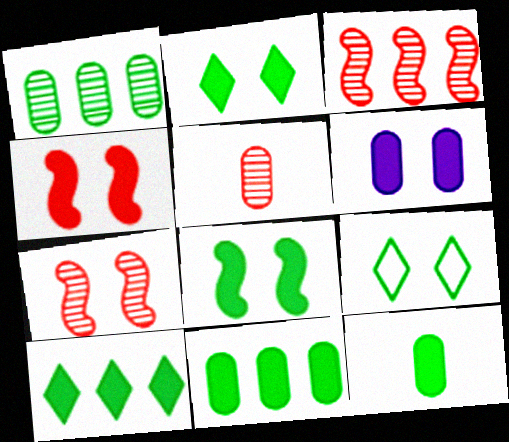[[2, 4, 6], 
[6, 7, 9], 
[8, 10, 12]]